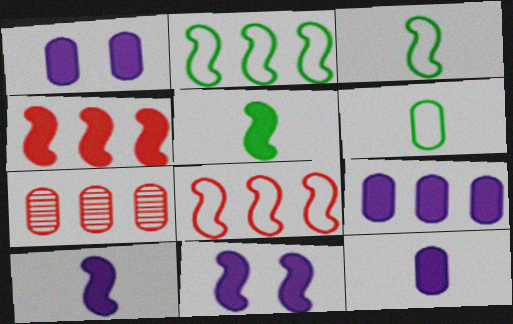[[1, 6, 7], 
[1, 9, 12], 
[4, 5, 11]]